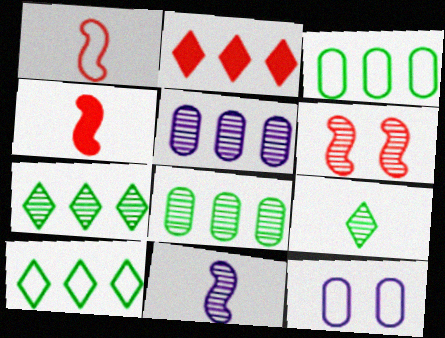[[1, 10, 12], 
[4, 7, 12], 
[5, 6, 9]]